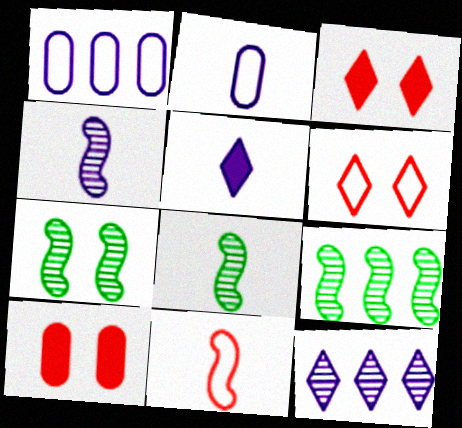[[1, 3, 8], 
[2, 3, 9], 
[2, 4, 5], 
[7, 8, 9]]